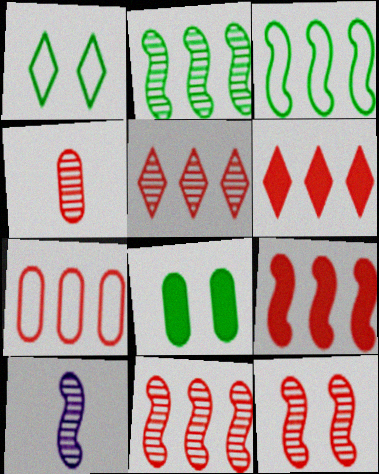[[2, 10, 12], 
[4, 5, 12], 
[5, 7, 9], 
[6, 7, 11]]